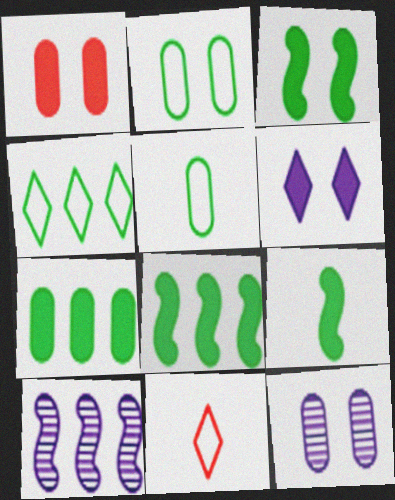[[1, 2, 12], 
[1, 3, 6], 
[3, 8, 9], 
[8, 11, 12]]